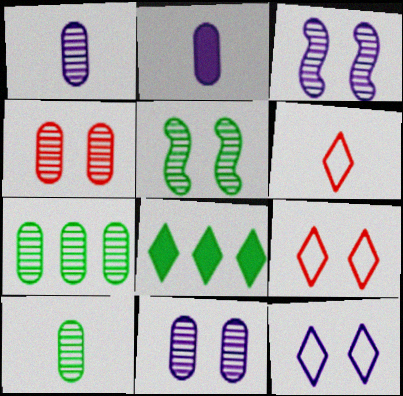[[1, 4, 7]]